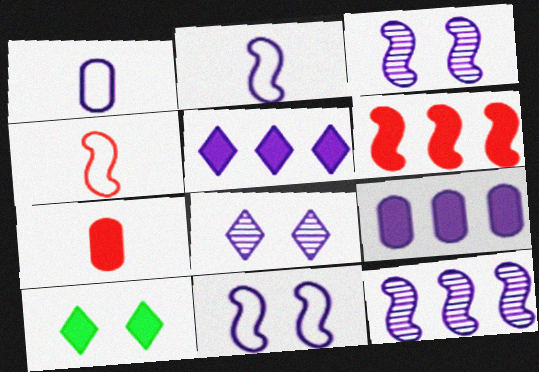[[1, 3, 5], 
[2, 8, 9]]